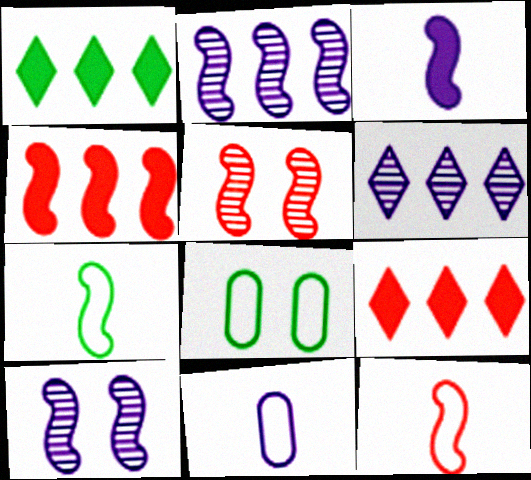[[1, 5, 11], 
[4, 5, 12], 
[4, 7, 10]]